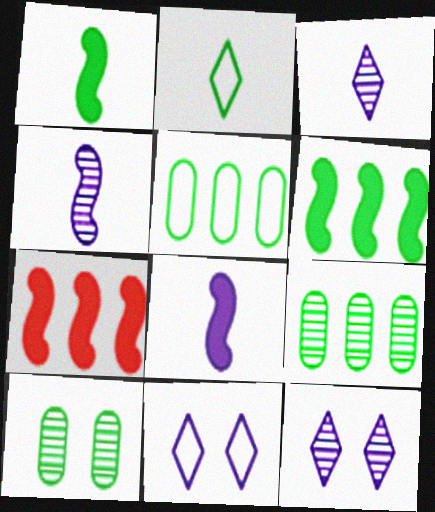[[2, 6, 10]]